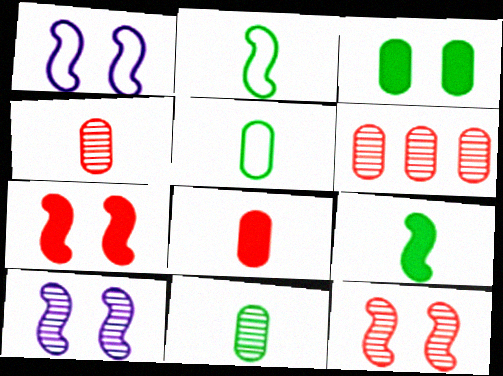[]